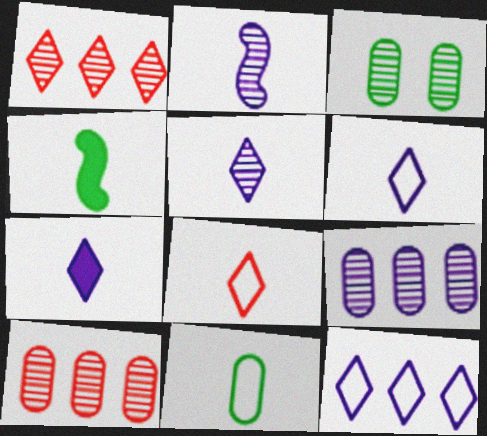[[1, 2, 3], 
[5, 6, 7]]